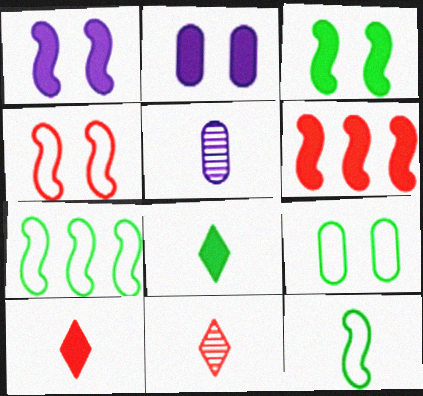[[2, 6, 8], 
[2, 7, 11], 
[5, 10, 12]]